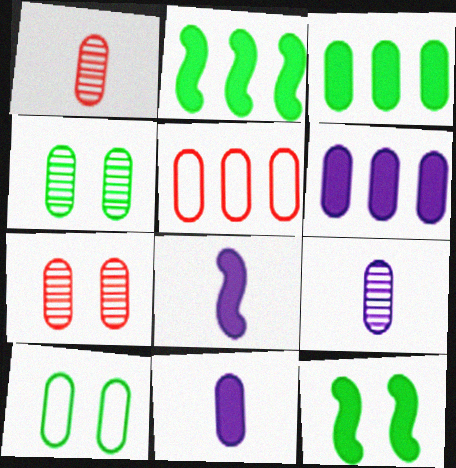[[1, 6, 10], 
[4, 5, 11]]